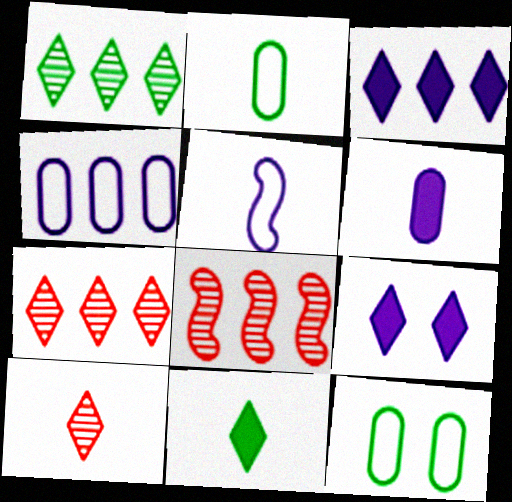[[2, 8, 9]]